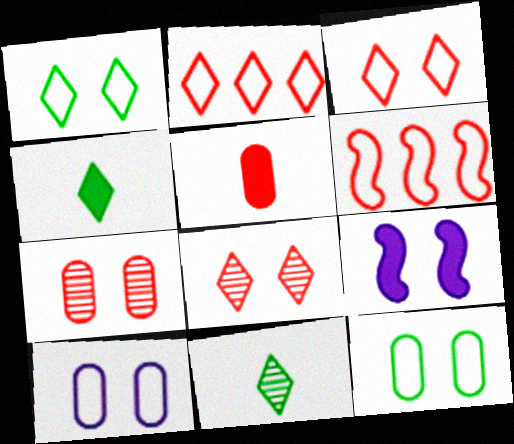[[1, 7, 9], 
[5, 6, 8], 
[8, 9, 12]]